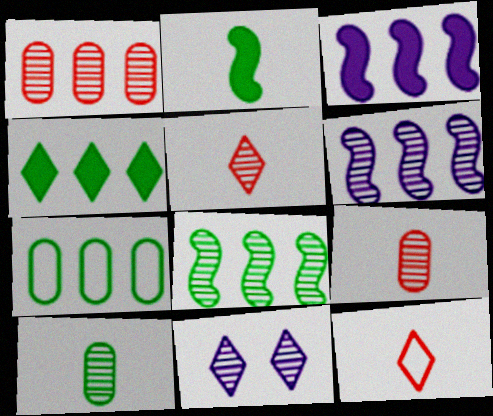[[4, 7, 8], 
[4, 11, 12], 
[8, 9, 11]]